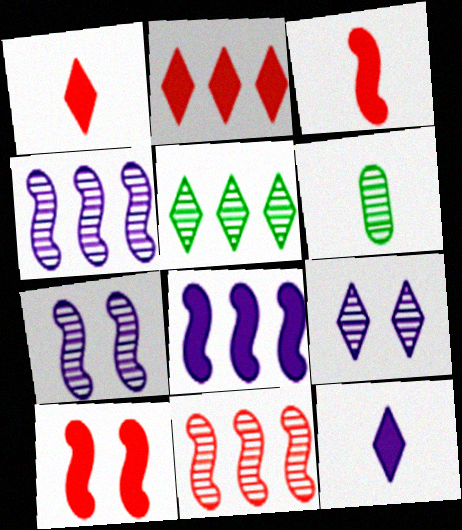[[6, 9, 11]]